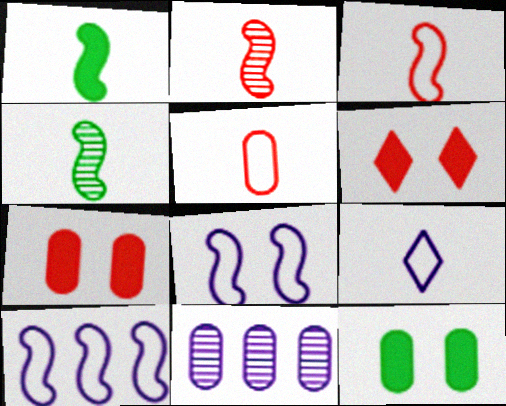[[5, 11, 12]]